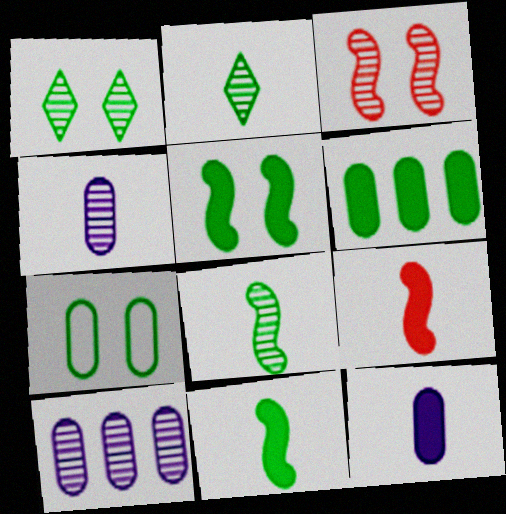[[1, 5, 7], 
[2, 3, 10]]